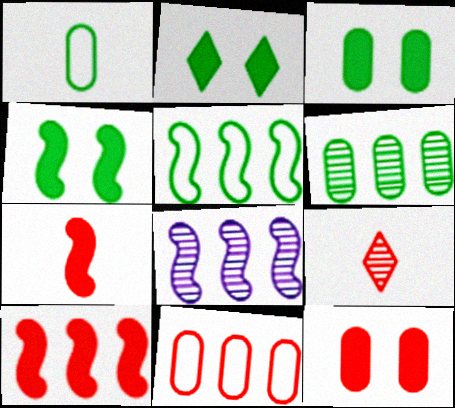[[1, 3, 6], 
[2, 3, 4], 
[5, 8, 10]]